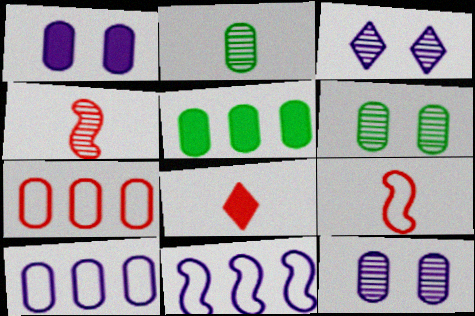[[1, 2, 7], 
[3, 5, 9], 
[6, 8, 11]]